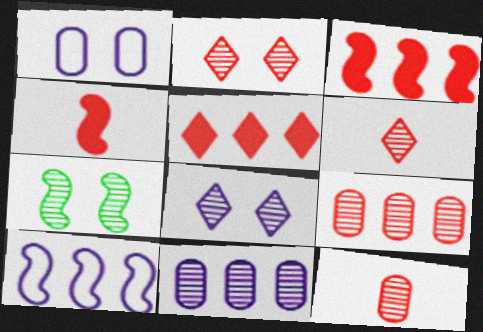[[4, 7, 10], 
[6, 7, 11]]